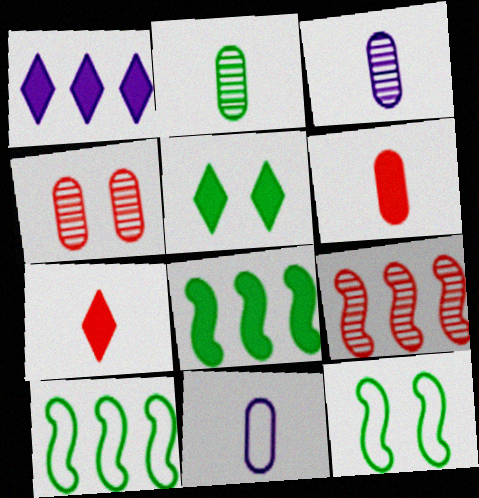[[1, 5, 7], 
[2, 5, 10], 
[2, 6, 11], 
[5, 9, 11]]